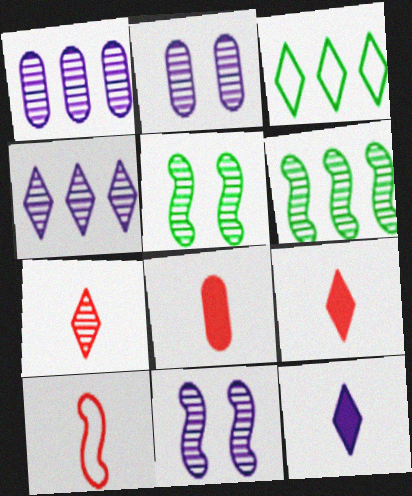[[1, 5, 7], 
[2, 6, 7], 
[3, 8, 11], 
[7, 8, 10]]